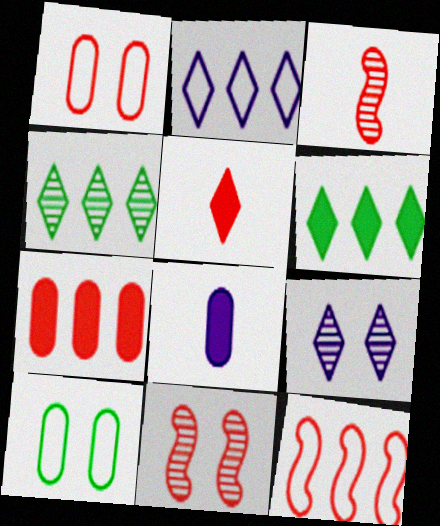[]